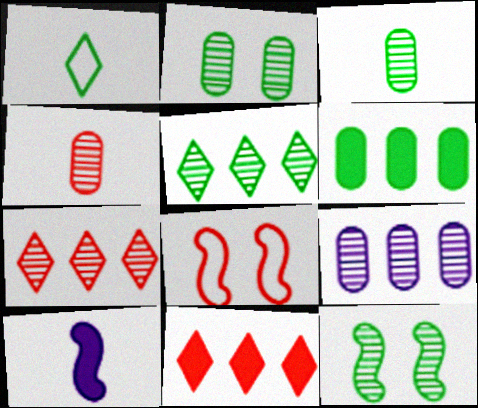[[1, 4, 10], 
[1, 6, 12], 
[2, 4, 9], 
[3, 5, 12], 
[4, 8, 11]]